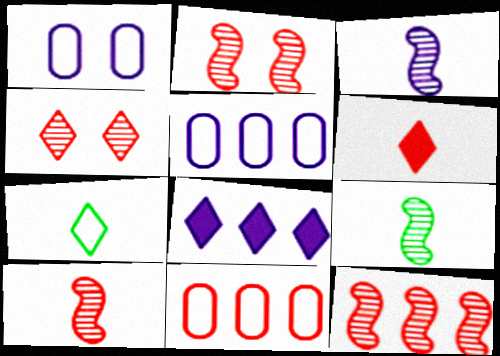[[1, 3, 8], 
[2, 6, 11], 
[2, 10, 12], 
[3, 9, 10], 
[4, 7, 8]]